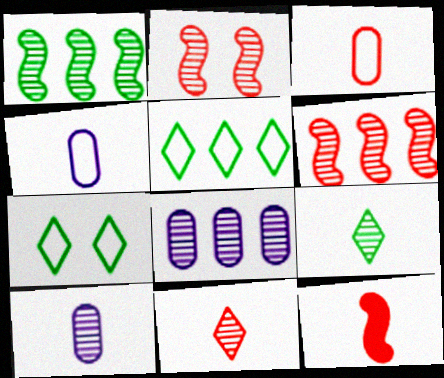[[2, 8, 9], 
[3, 11, 12], 
[4, 9, 12], 
[7, 8, 12]]